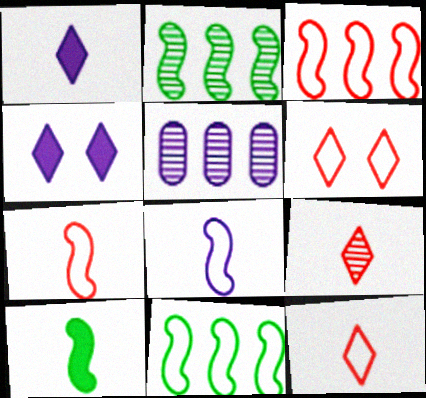[[4, 5, 8], 
[5, 6, 10]]